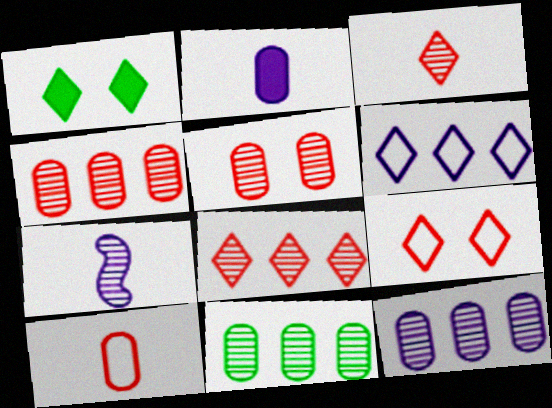[[1, 3, 6], 
[4, 11, 12]]